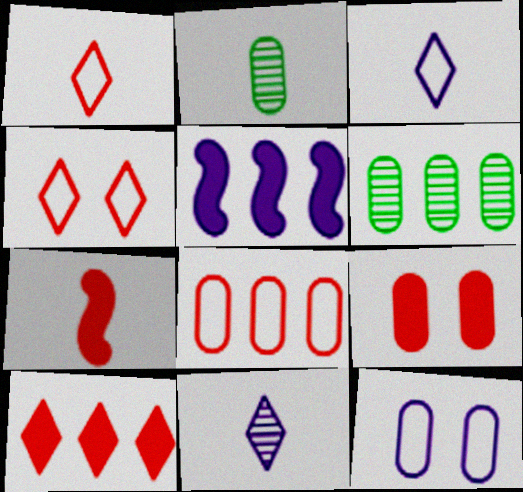[[2, 3, 7], 
[2, 4, 5], 
[5, 11, 12], 
[7, 9, 10]]